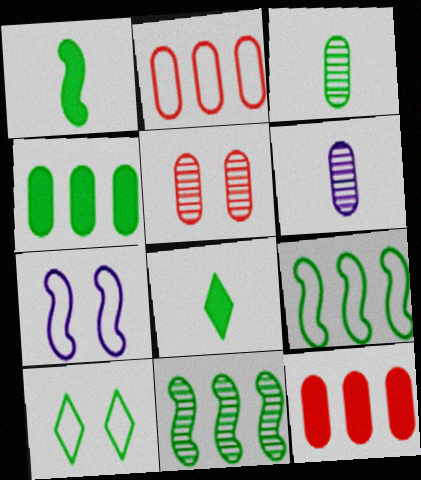[]